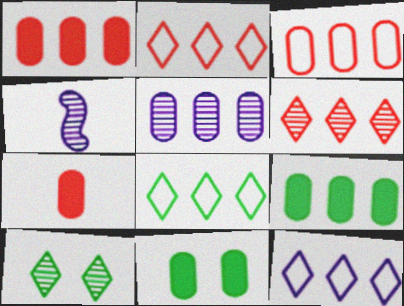[[2, 4, 11], 
[2, 8, 12], 
[3, 5, 9]]